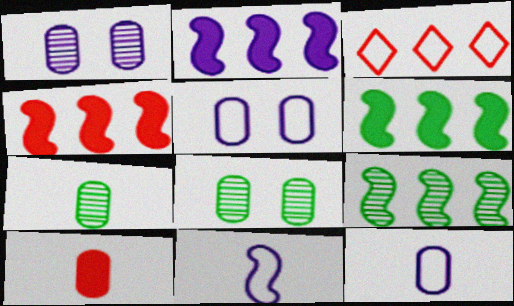[[2, 4, 6], 
[7, 10, 12]]